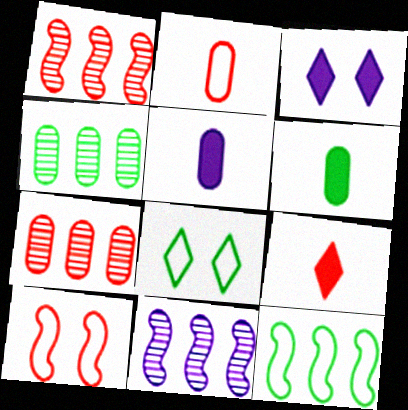[[1, 5, 8], 
[7, 9, 10]]